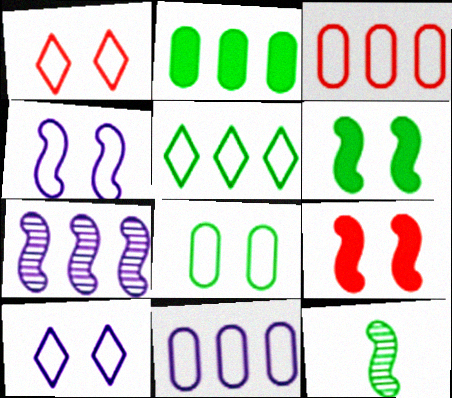[[1, 4, 8]]